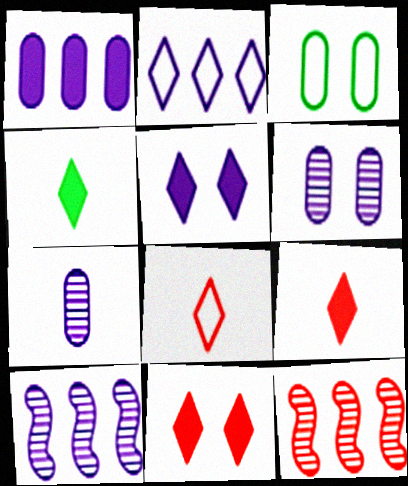[[1, 2, 10], 
[3, 9, 10]]